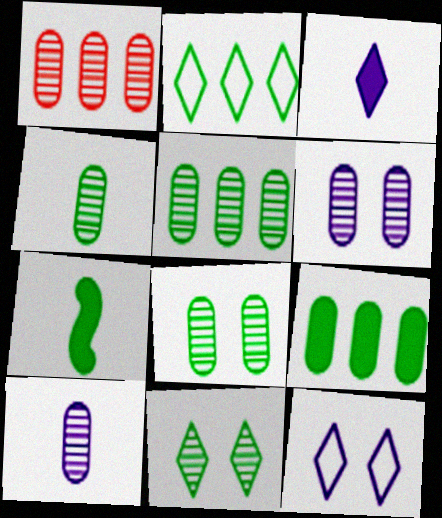[[1, 4, 6], 
[1, 7, 12], 
[1, 8, 10], 
[2, 7, 8], 
[4, 5, 8]]